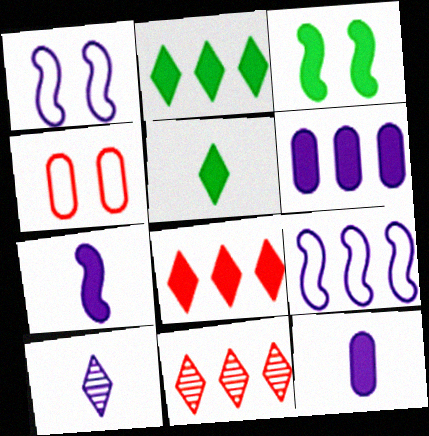[[1, 6, 10], 
[3, 8, 12]]